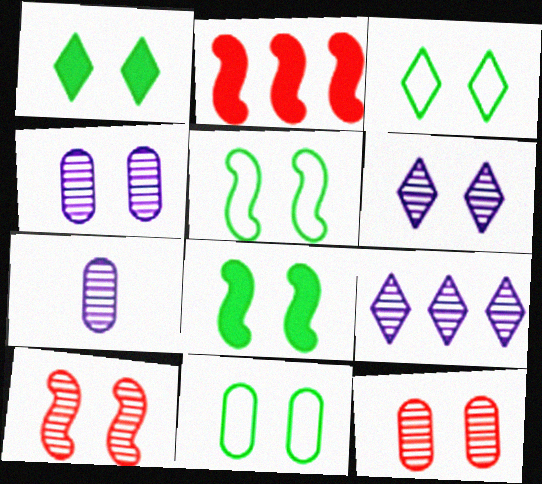[[2, 3, 7], 
[3, 5, 11]]